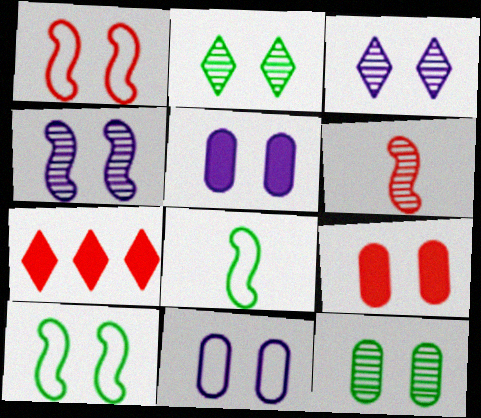[[1, 2, 5], 
[3, 9, 10], 
[9, 11, 12]]